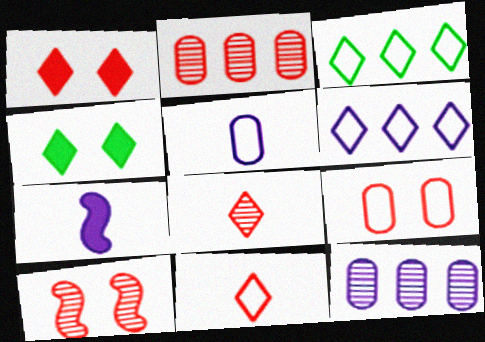[[1, 9, 10], 
[2, 8, 10], 
[4, 6, 8]]